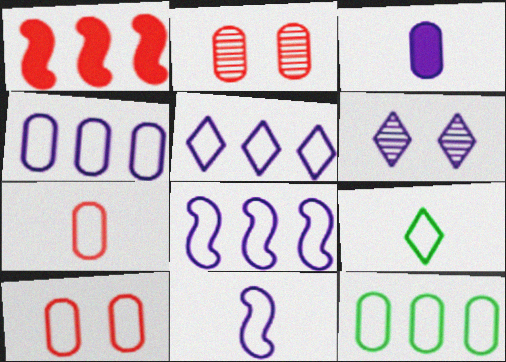[[2, 3, 12], 
[3, 6, 8], 
[4, 5, 8], 
[7, 9, 11], 
[8, 9, 10]]